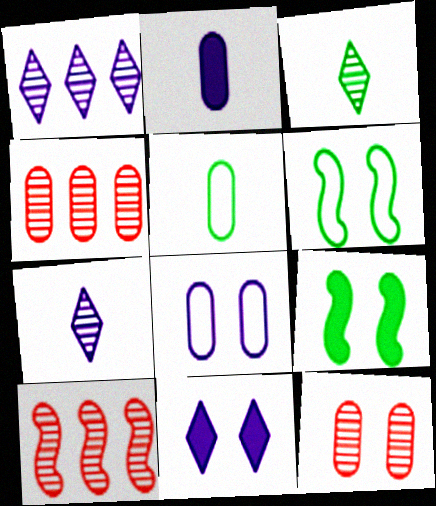[[5, 10, 11], 
[6, 11, 12]]